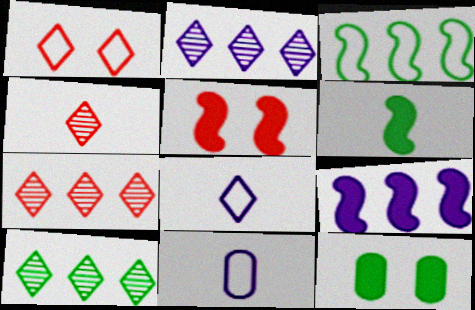[[1, 3, 11], 
[2, 7, 10], 
[4, 6, 11], 
[5, 6, 9], 
[5, 10, 11]]